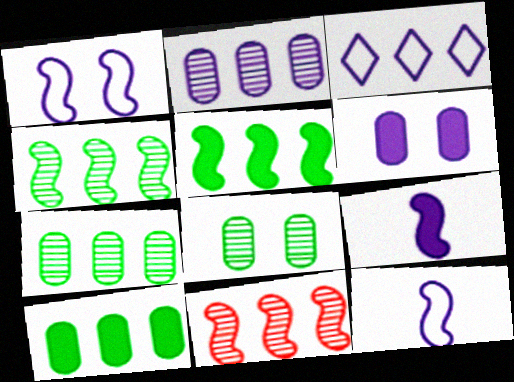[[3, 10, 11]]